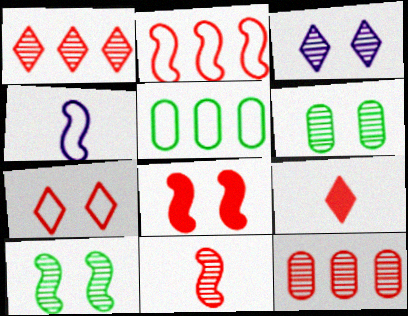[[1, 7, 9], 
[2, 8, 11], 
[4, 5, 7]]